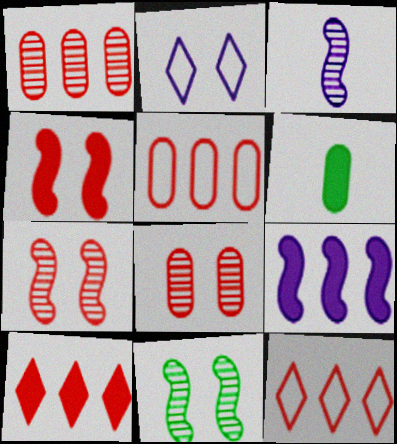[]